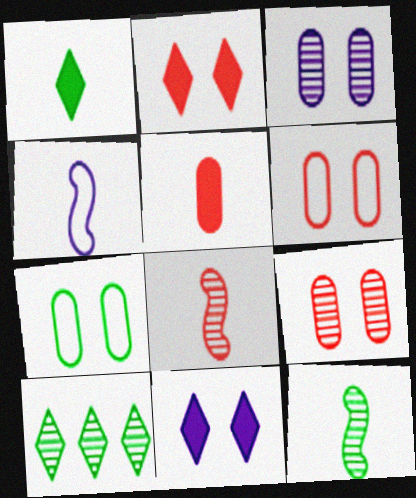[[3, 8, 10]]